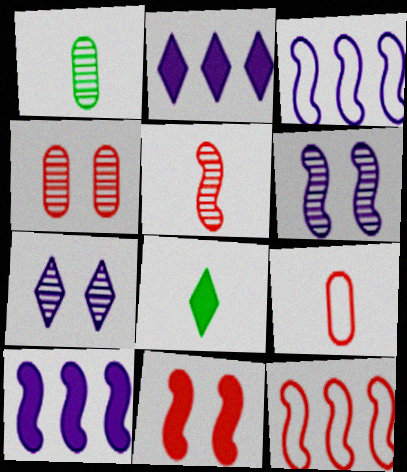[[3, 4, 8], 
[5, 11, 12]]